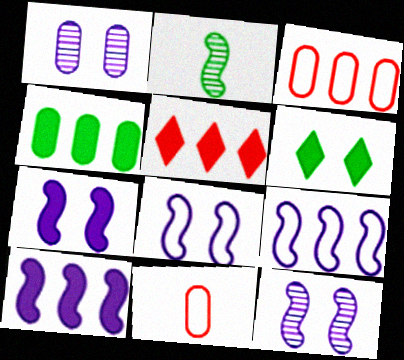[[1, 4, 11], 
[4, 5, 10], 
[7, 8, 12]]